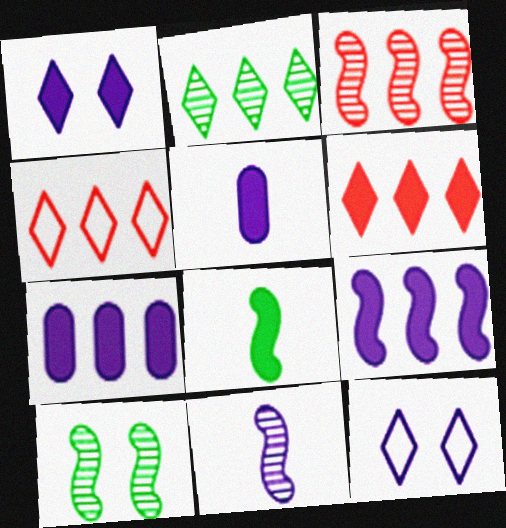[[1, 5, 9], 
[3, 10, 11], 
[4, 5, 10], 
[7, 11, 12]]